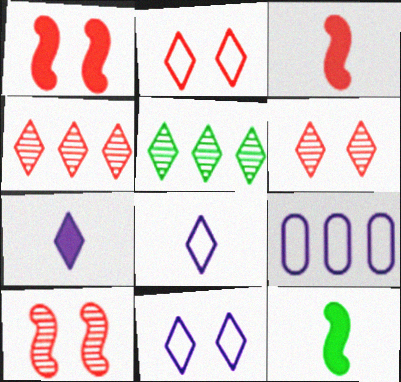[[2, 5, 7], 
[6, 9, 12]]